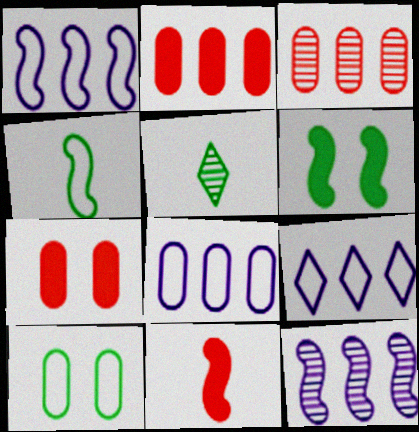[[1, 5, 7], 
[1, 8, 9]]